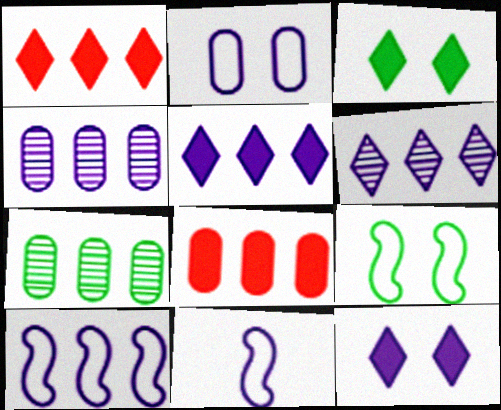[[1, 7, 10], 
[4, 5, 10], 
[4, 11, 12]]